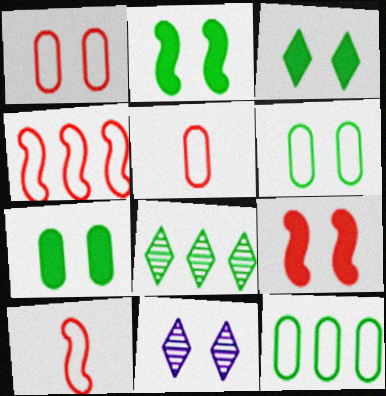[[1, 2, 11], 
[2, 3, 7], 
[6, 9, 11]]